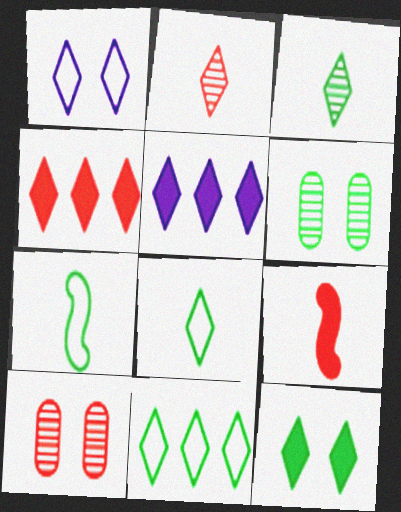[[1, 3, 4], 
[3, 11, 12], 
[5, 7, 10]]